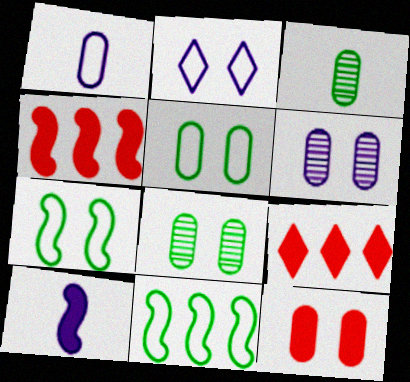[[2, 3, 4], 
[5, 6, 12]]